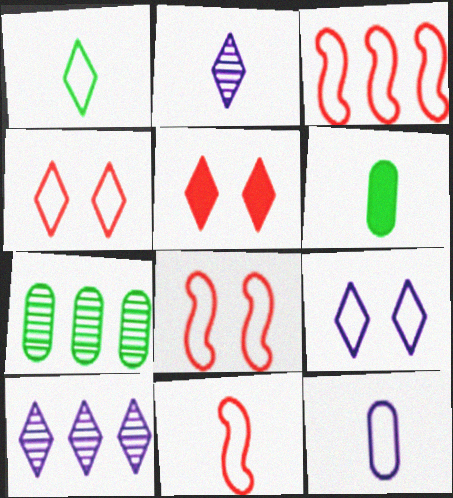[[1, 5, 10], 
[1, 11, 12], 
[2, 6, 11], 
[3, 8, 11], 
[6, 8, 10]]